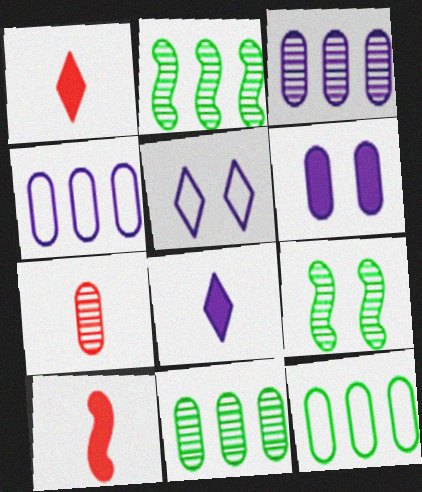[[1, 4, 9], 
[5, 10, 11], 
[6, 7, 12]]